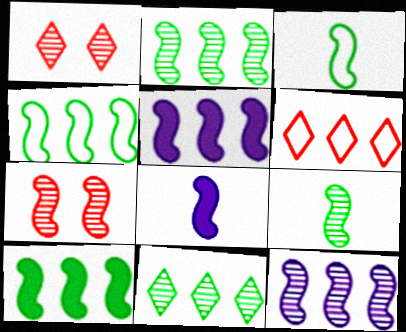[[2, 4, 10], 
[3, 5, 7], 
[4, 7, 8], 
[7, 9, 12]]